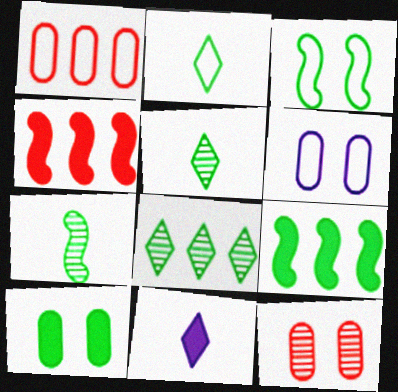[[3, 7, 9], 
[4, 5, 6], 
[4, 10, 11], 
[6, 10, 12]]